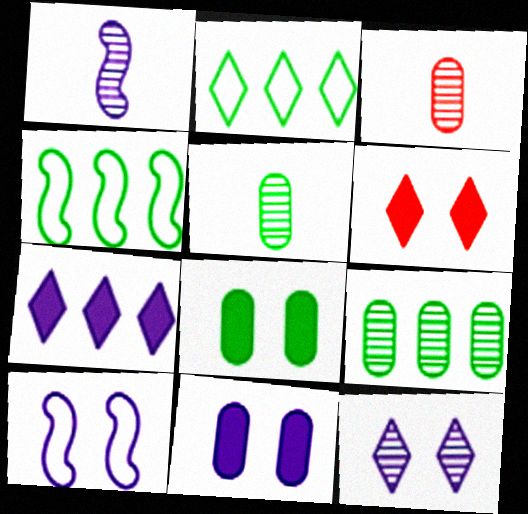[[10, 11, 12]]